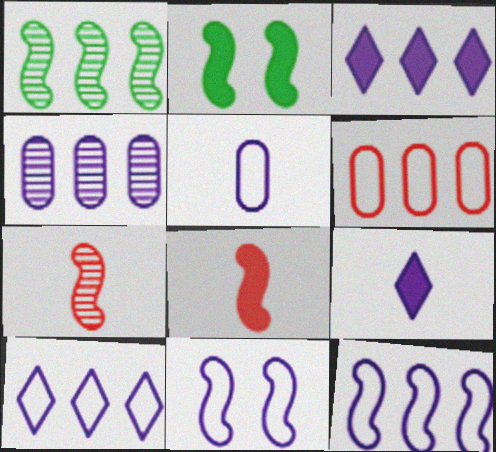[[1, 3, 6], 
[1, 8, 11], 
[2, 7, 12], 
[3, 4, 12], 
[4, 9, 11], 
[5, 10, 11]]